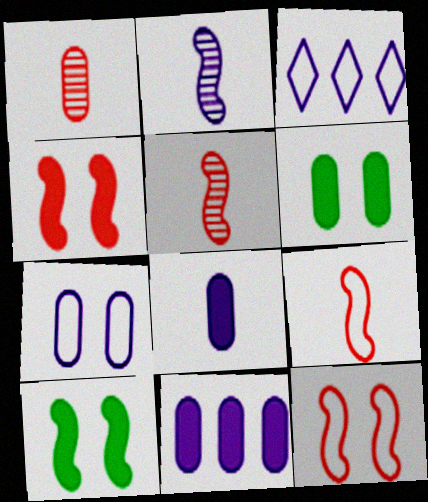[[1, 3, 10], 
[3, 5, 6]]